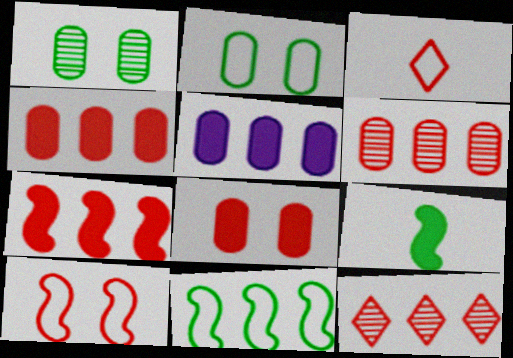[[5, 11, 12]]